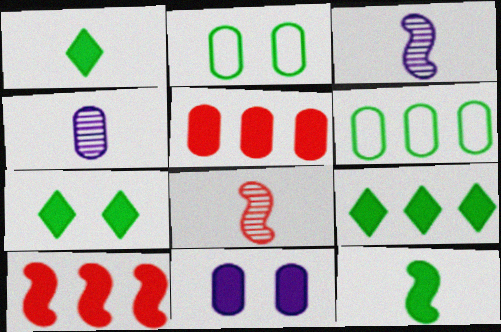[[1, 7, 9], 
[1, 10, 11], 
[2, 4, 5]]